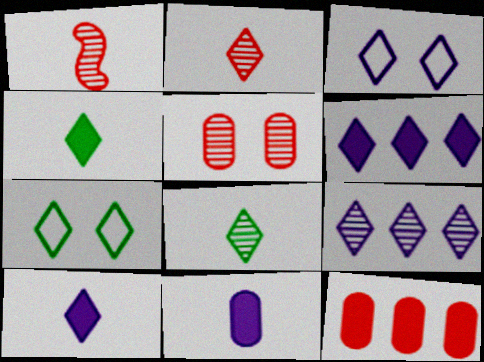[[2, 6, 7], 
[3, 9, 10]]